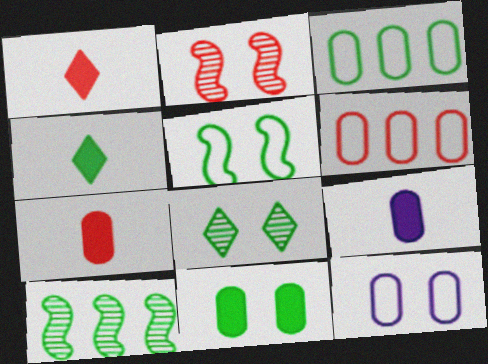[[1, 2, 6], 
[1, 10, 12], 
[5, 8, 11]]